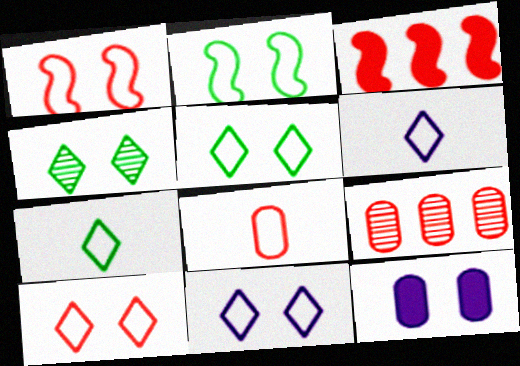[[1, 4, 12], 
[5, 10, 11]]